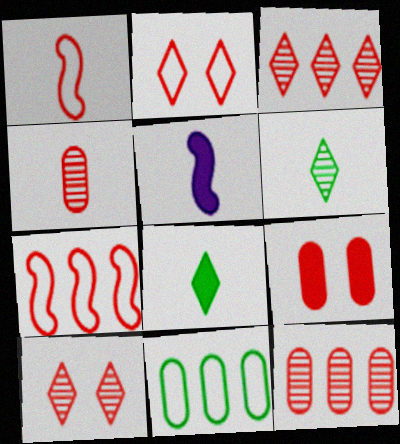[[1, 3, 9], 
[5, 10, 11]]